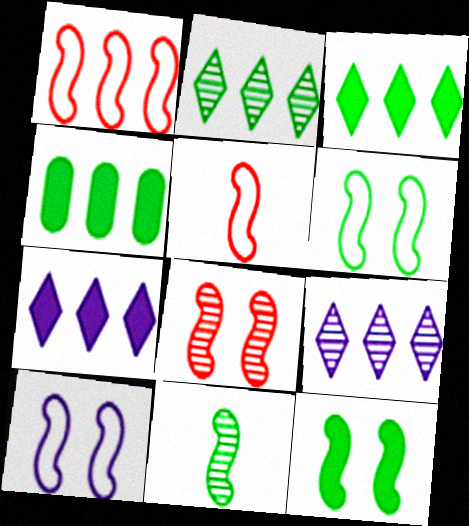[[1, 4, 9], 
[8, 10, 12]]